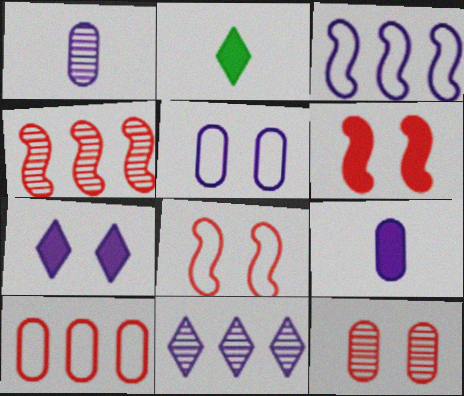[[1, 3, 7], 
[2, 3, 12], 
[2, 4, 5]]